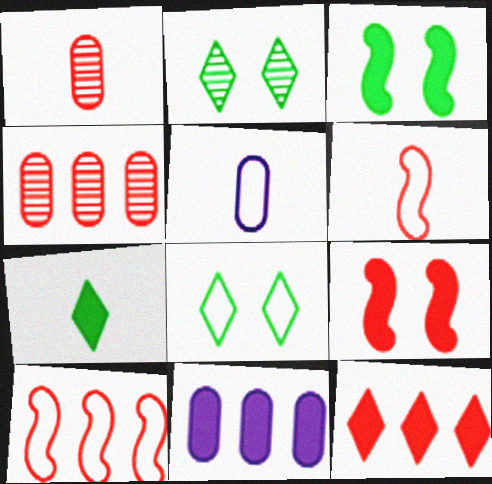[[2, 6, 11], 
[4, 10, 12], 
[5, 8, 10], 
[7, 9, 11]]